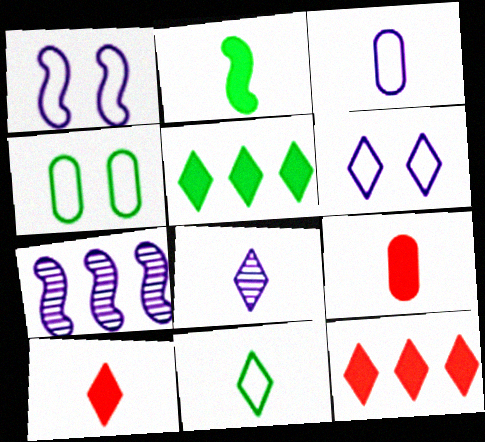[[4, 7, 10], 
[8, 10, 11]]